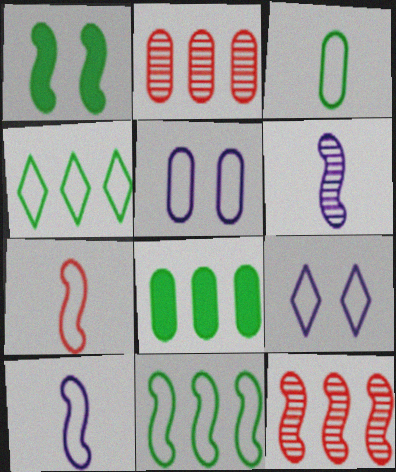[[1, 10, 12], 
[4, 5, 7]]